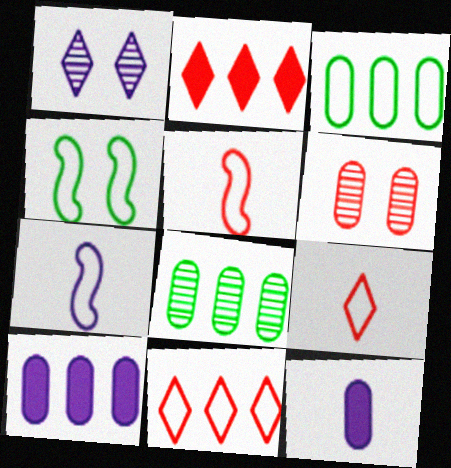[[1, 7, 10], 
[2, 5, 6], 
[3, 6, 12]]